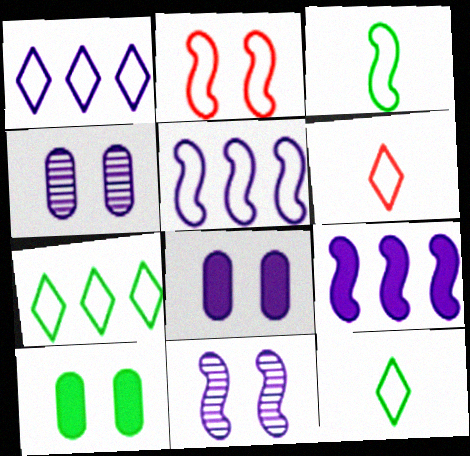[[2, 3, 5]]